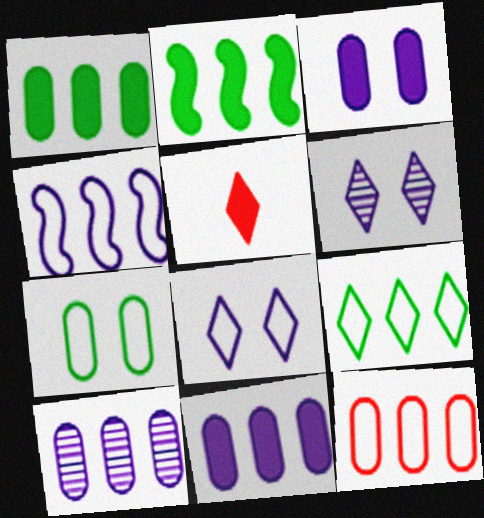[[1, 10, 12], 
[2, 3, 5], 
[4, 9, 12], 
[5, 6, 9]]